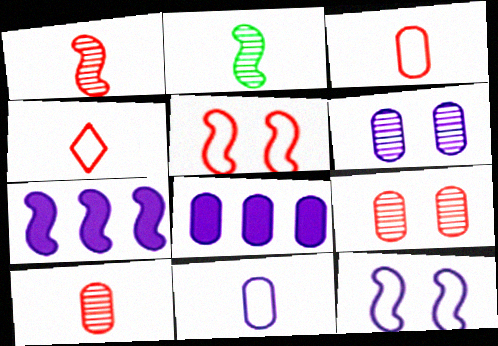[[2, 5, 7], 
[6, 8, 11]]